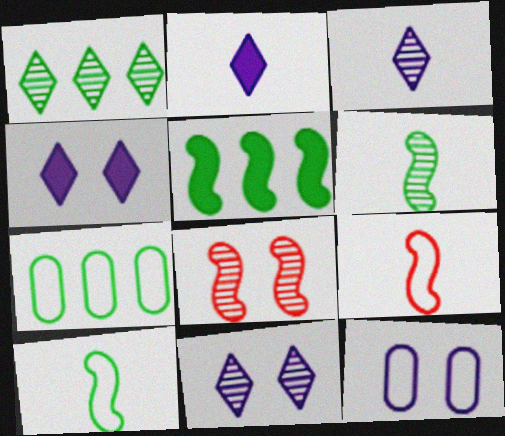[[1, 5, 7], 
[2, 7, 8]]